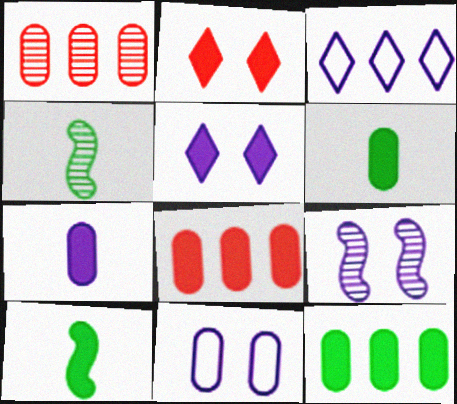[[1, 6, 11], 
[3, 7, 9], 
[5, 8, 10], 
[5, 9, 11]]